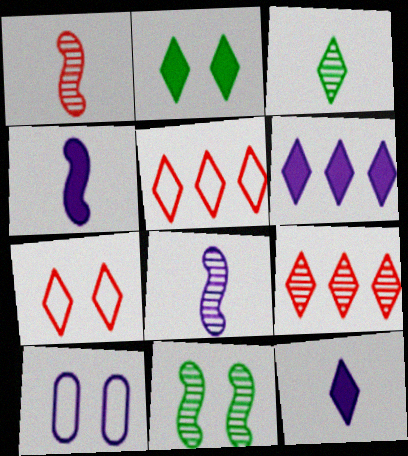[[3, 6, 7], 
[6, 8, 10]]